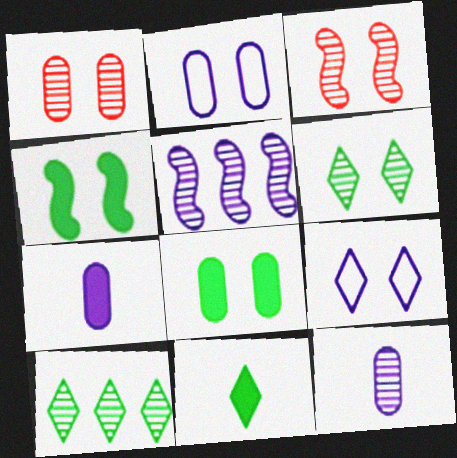[[1, 2, 8], 
[1, 4, 9], 
[3, 8, 9], 
[3, 10, 12], 
[5, 7, 9]]